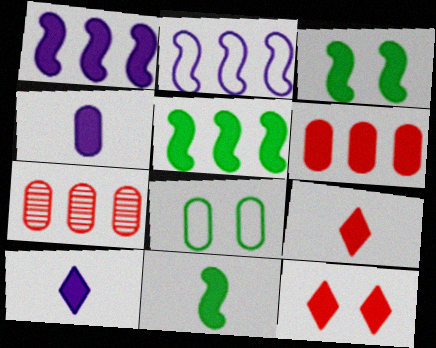[[3, 5, 11], 
[3, 6, 10], 
[4, 5, 12], 
[4, 7, 8], 
[4, 9, 11]]